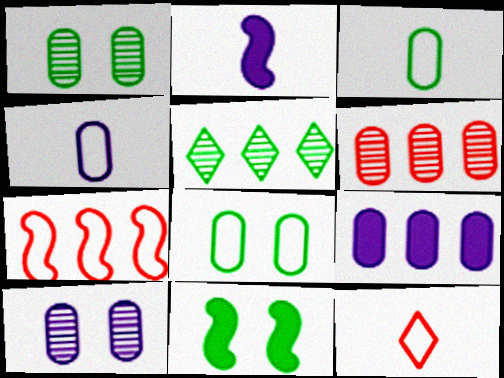[[3, 5, 11], 
[4, 9, 10], 
[5, 7, 9]]